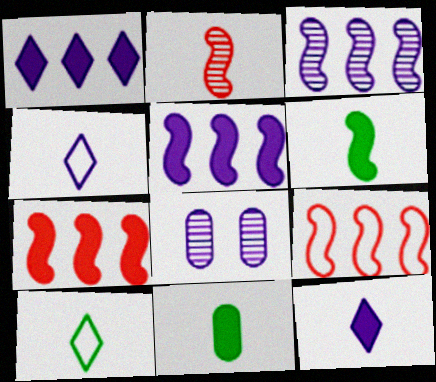[[2, 4, 11], 
[4, 5, 8], 
[7, 8, 10]]